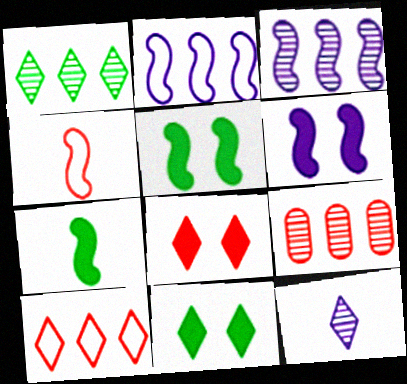[[1, 3, 9], 
[3, 4, 5], 
[4, 8, 9], 
[10, 11, 12]]